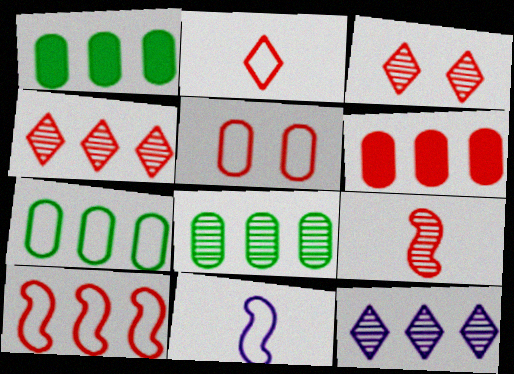[[1, 3, 11], 
[1, 7, 8], 
[1, 10, 12], 
[2, 5, 10], 
[4, 6, 10]]